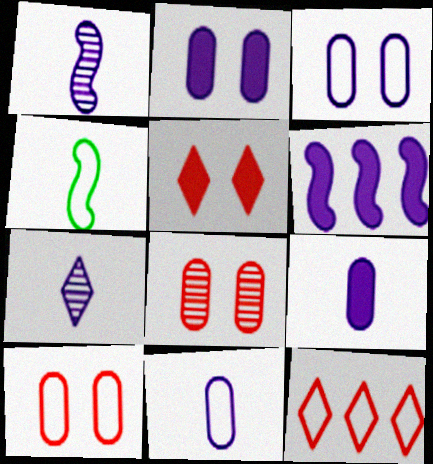[[3, 4, 12], 
[3, 6, 7]]